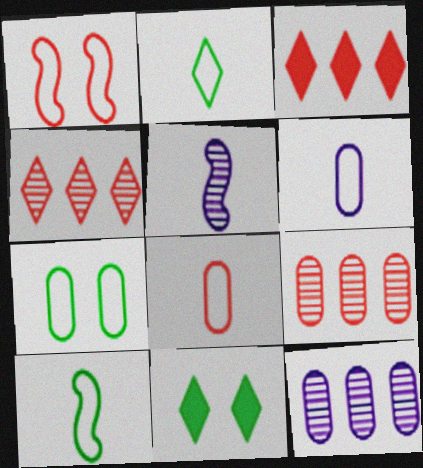[[3, 5, 7]]